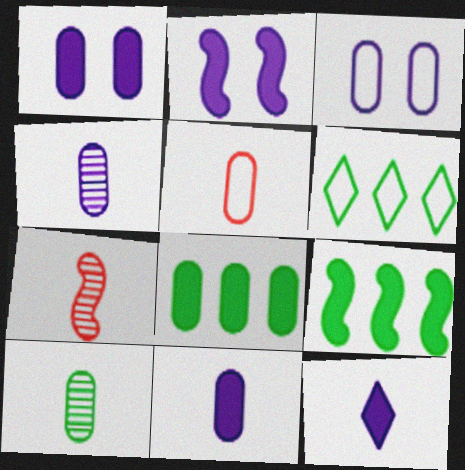[[1, 6, 7], 
[5, 10, 11]]